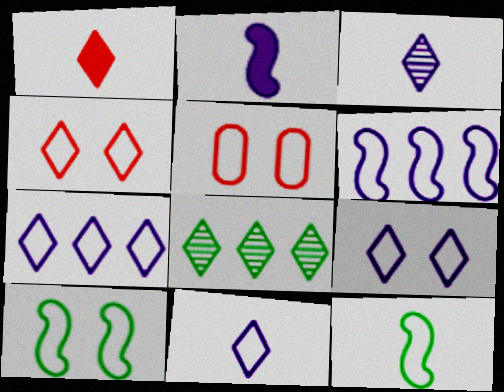[[1, 8, 9], 
[2, 5, 8], 
[5, 7, 12], 
[5, 9, 10], 
[7, 9, 11]]